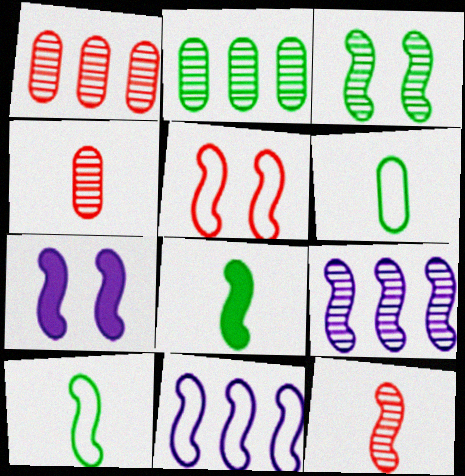[[3, 5, 7], 
[3, 9, 12], 
[5, 8, 9], 
[5, 10, 11]]